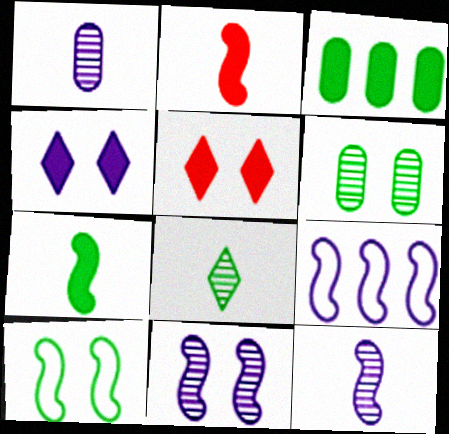[[1, 4, 9], 
[2, 3, 4], 
[3, 8, 10]]